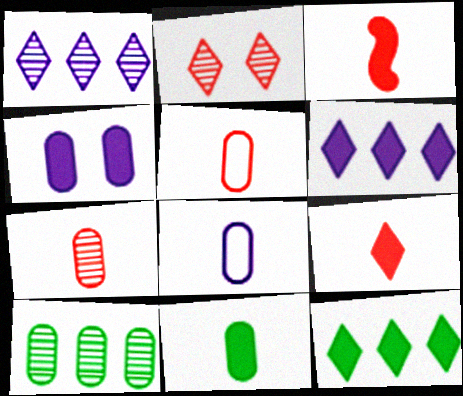[[3, 4, 12], 
[4, 5, 10], 
[7, 8, 11]]